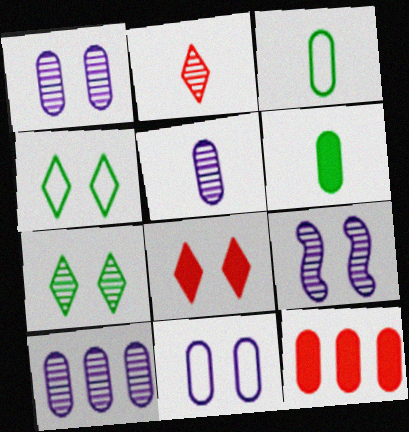[[1, 3, 12], 
[1, 5, 10]]